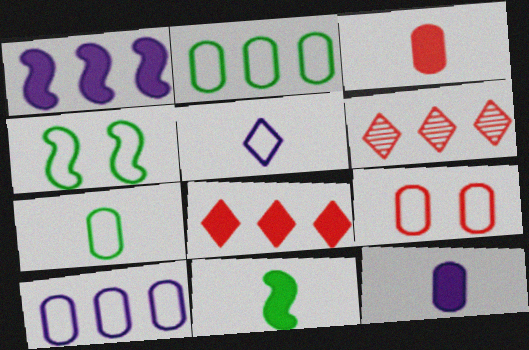[[1, 2, 6], 
[4, 6, 12], 
[7, 9, 10]]